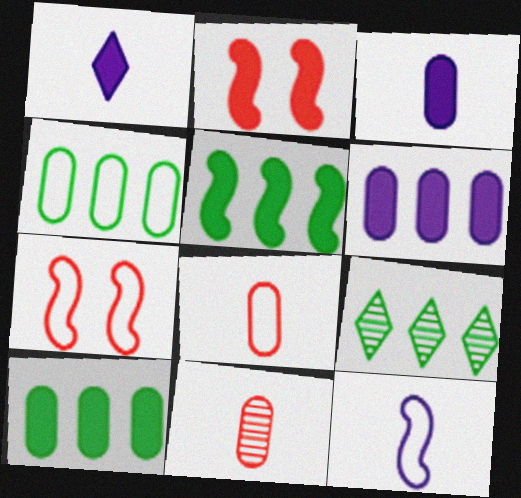[[1, 2, 10], 
[3, 7, 9], 
[4, 5, 9]]